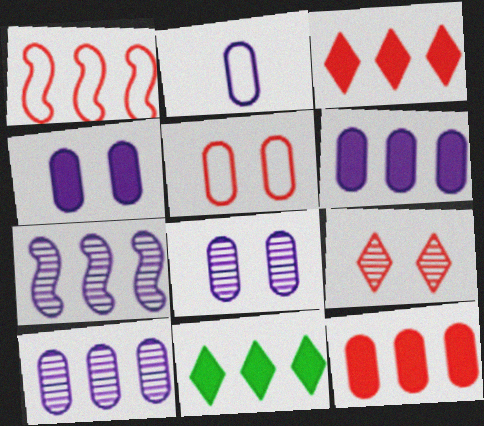[[1, 10, 11], 
[2, 4, 10], 
[2, 6, 8]]